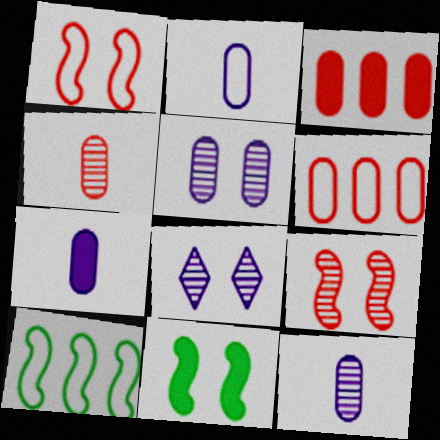[[2, 7, 12]]